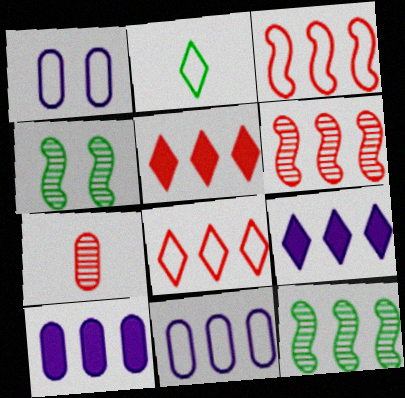[[1, 2, 3], 
[5, 11, 12], 
[8, 10, 12]]